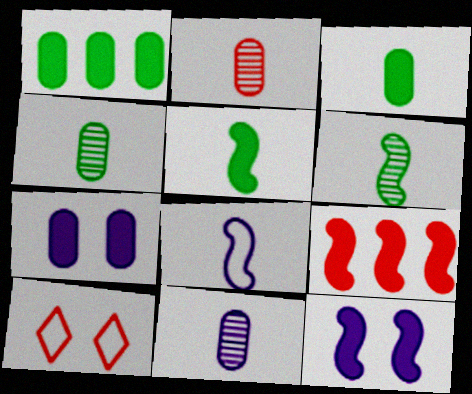[[2, 4, 11], 
[2, 9, 10], 
[5, 9, 12]]